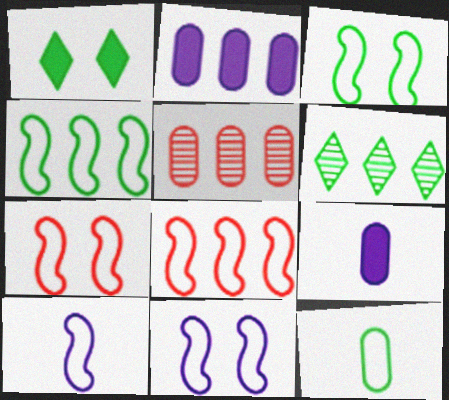[[1, 5, 10], 
[2, 6, 8], 
[3, 7, 11], 
[3, 8, 10], 
[4, 7, 10], 
[6, 7, 9]]